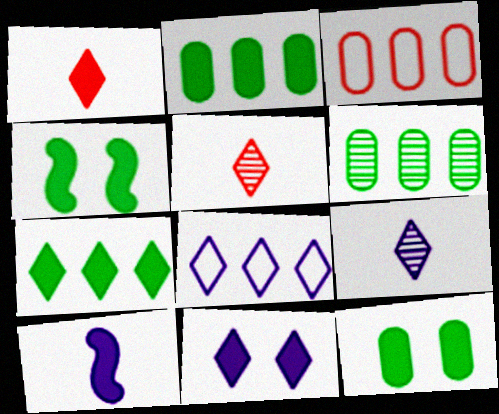[[1, 7, 11], 
[3, 4, 9], 
[8, 9, 11]]